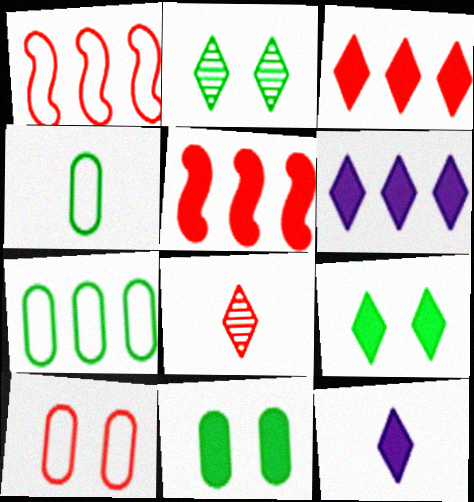[[3, 9, 12], 
[5, 8, 10], 
[5, 11, 12]]